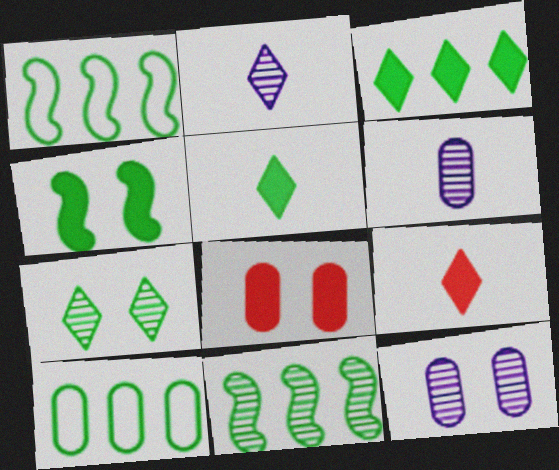[[1, 2, 8], 
[1, 9, 12], 
[3, 10, 11], 
[6, 8, 10]]